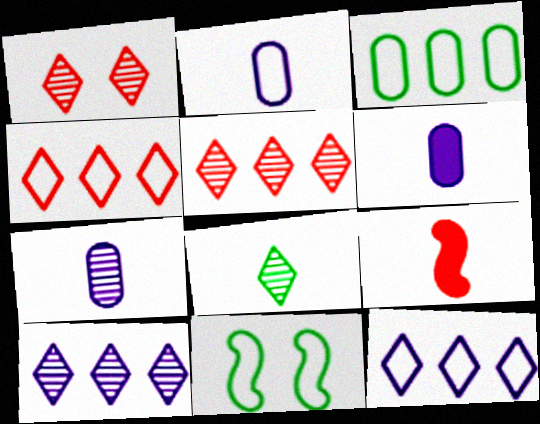[[1, 8, 10], 
[2, 4, 11], 
[2, 6, 7], 
[2, 8, 9], 
[5, 6, 11]]